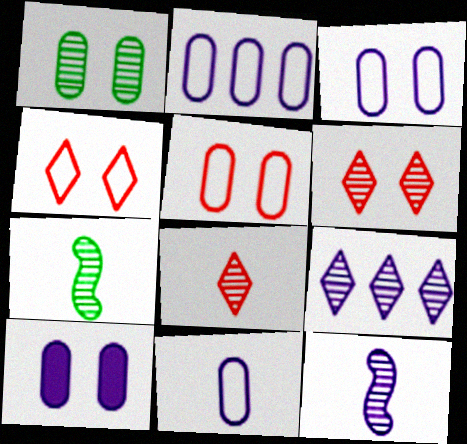[[1, 5, 10], 
[2, 3, 11]]